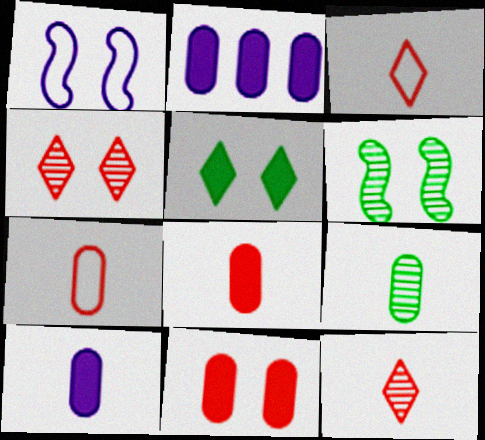[[2, 3, 6], 
[7, 9, 10]]